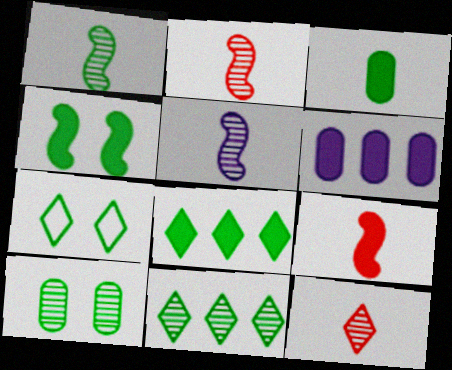[[1, 2, 5], 
[1, 10, 11], 
[2, 6, 7], 
[3, 4, 8], 
[4, 7, 10]]